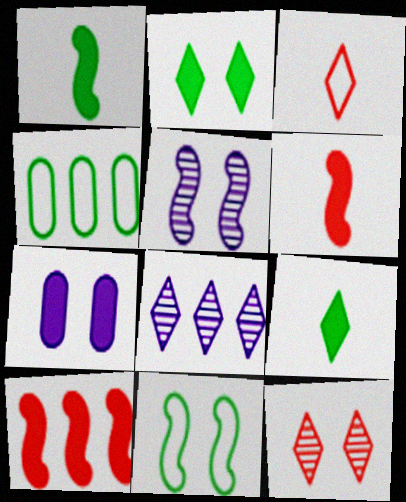[[2, 3, 8], 
[4, 8, 10], 
[7, 9, 10], 
[7, 11, 12]]